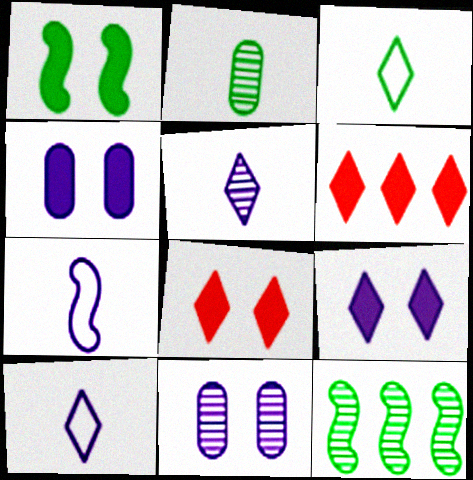[[1, 4, 8]]